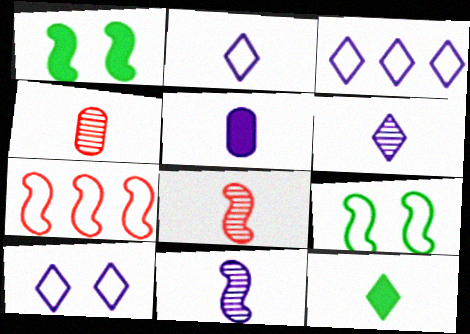[[1, 3, 4], 
[1, 7, 11], 
[2, 3, 10], 
[2, 5, 11]]